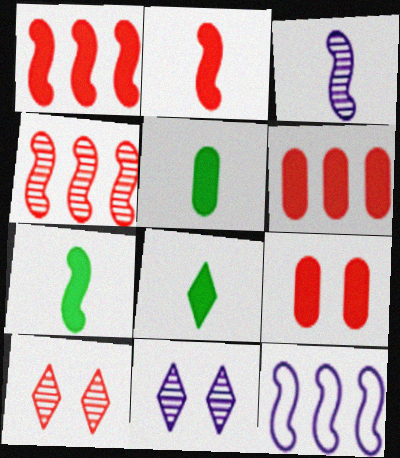[[5, 7, 8], 
[5, 10, 12]]